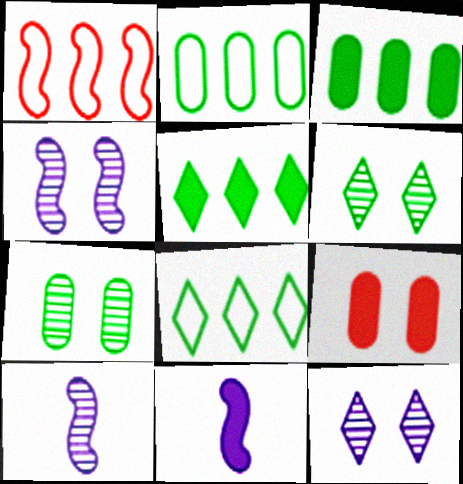[[5, 9, 11], 
[8, 9, 10]]